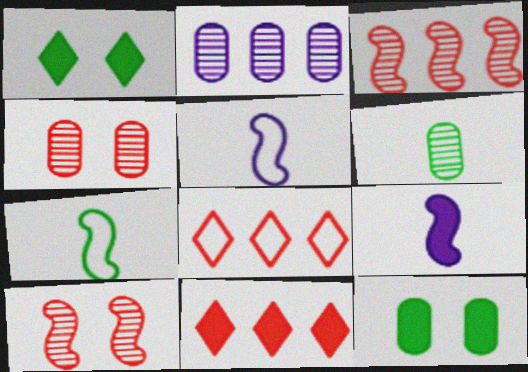[[2, 4, 6], 
[9, 11, 12]]